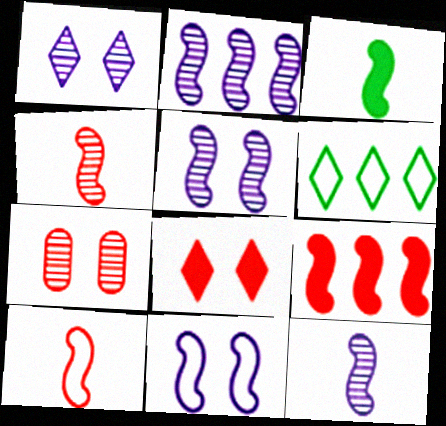[[2, 5, 12], 
[3, 10, 12]]